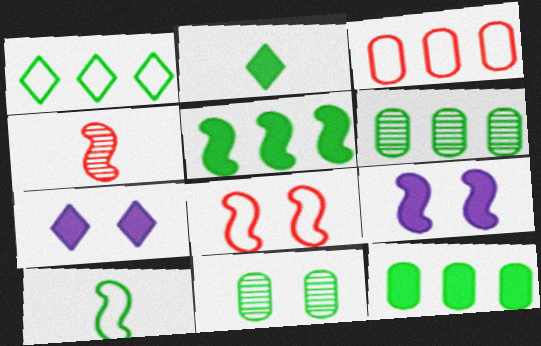[[1, 5, 6], 
[7, 8, 11]]